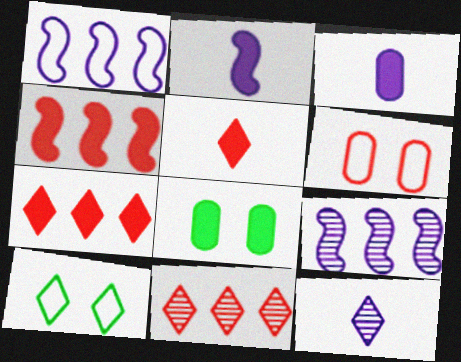[[2, 7, 8], 
[7, 10, 12]]